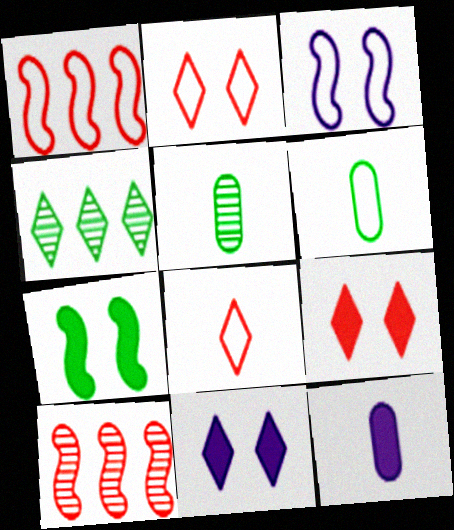[[1, 5, 11], 
[4, 6, 7], 
[4, 8, 11], 
[6, 10, 11]]